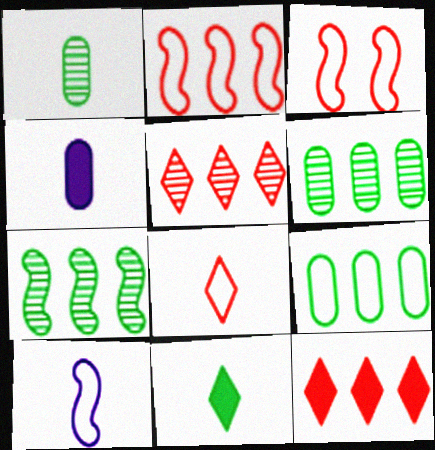[]